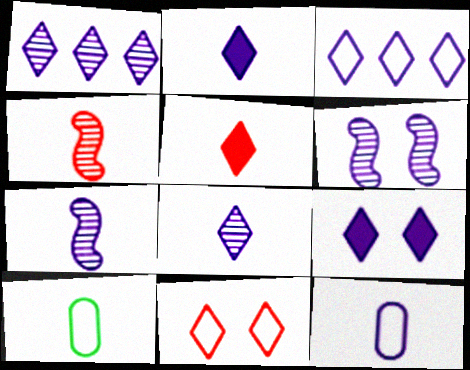[[2, 4, 10], 
[2, 7, 12], 
[3, 8, 9], 
[5, 7, 10]]